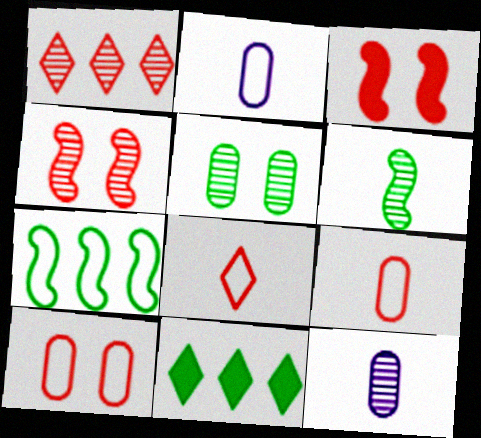[[1, 3, 9], 
[2, 4, 11]]